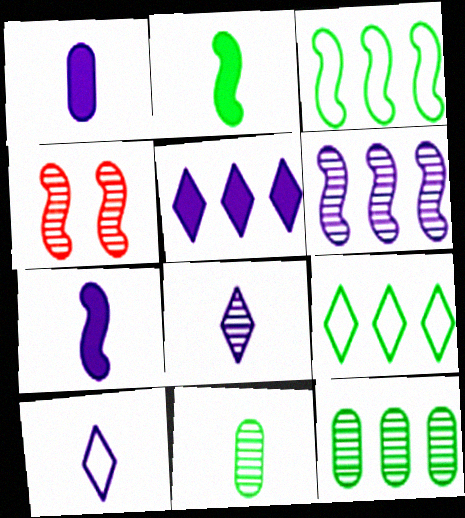[[1, 4, 9], 
[3, 4, 7], 
[4, 8, 12]]